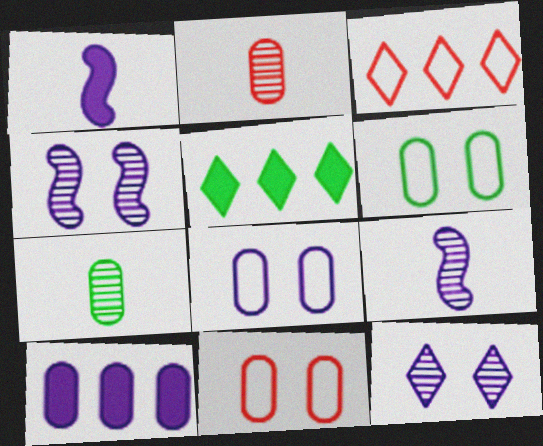[[2, 6, 10], 
[5, 9, 11], 
[6, 8, 11], 
[7, 10, 11]]